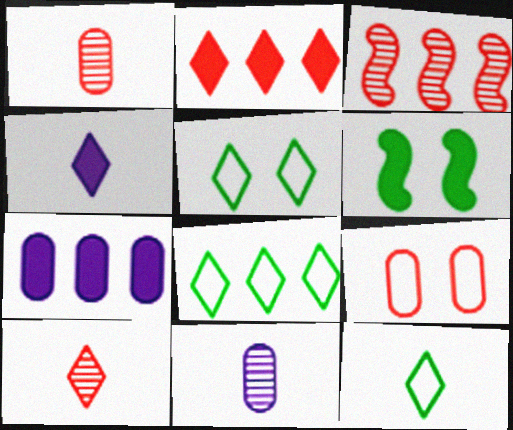[[3, 7, 8], 
[4, 10, 12], 
[5, 8, 12]]